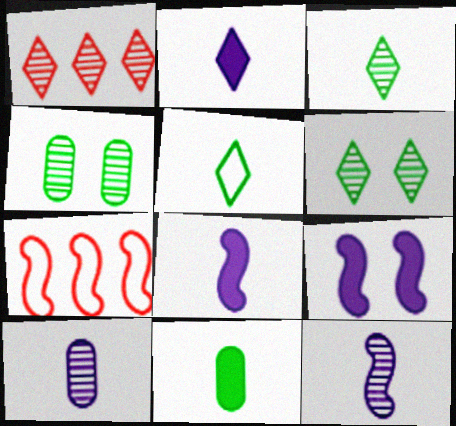[[1, 4, 12], 
[2, 4, 7]]